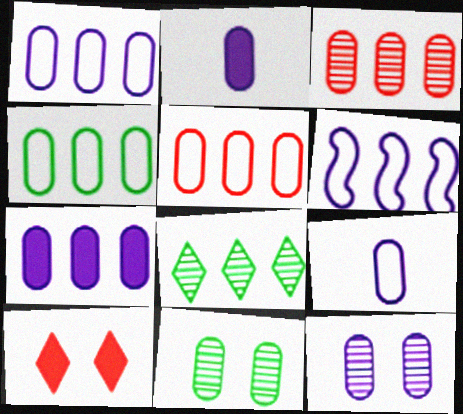[[1, 2, 12], 
[1, 4, 5], 
[2, 5, 11], 
[3, 4, 7], 
[7, 9, 12]]